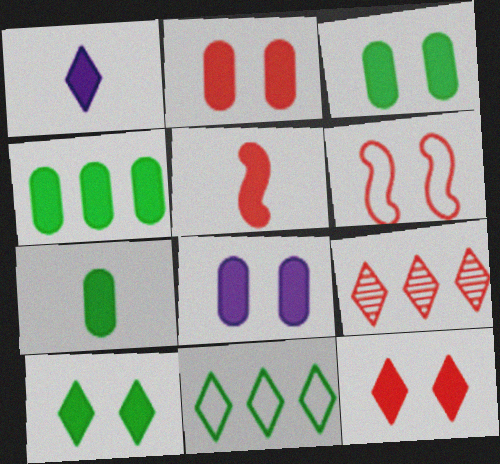[[1, 5, 7], 
[2, 3, 8], 
[3, 4, 7]]